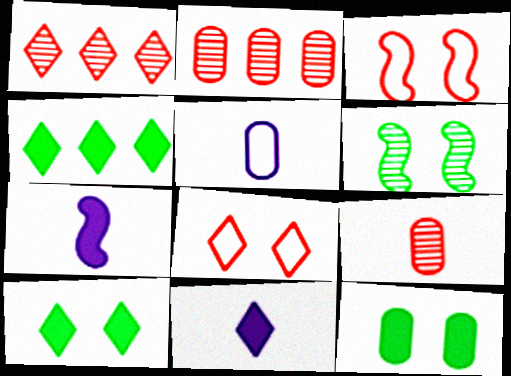[[2, 5, 12]]